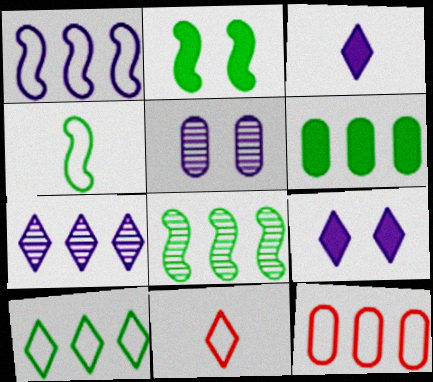[[1, 3, 5], 
[1, 10, 12], 
[2, 4, 8], 
[6, 8, 10]]